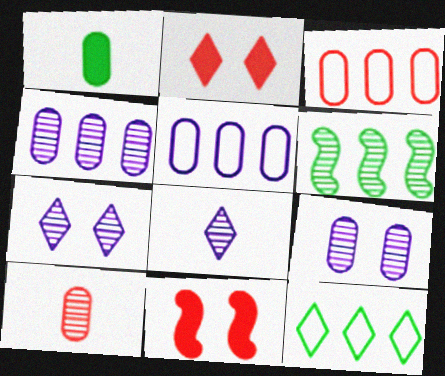[[1, 3, 9], 
[2, 8, 12], 
[6, 7, 10]]